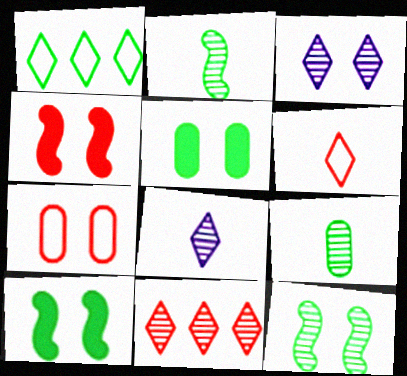[[1, 2, 5], 
[1, 9, 10], 
[3, 7, 10]]